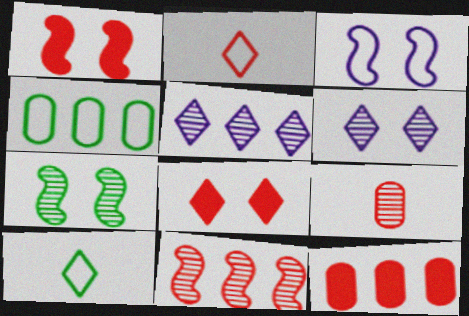[[1, 3, 7], 
[2, 3, 4], 
[5, 7, 9], 
[5, 8, 10]]